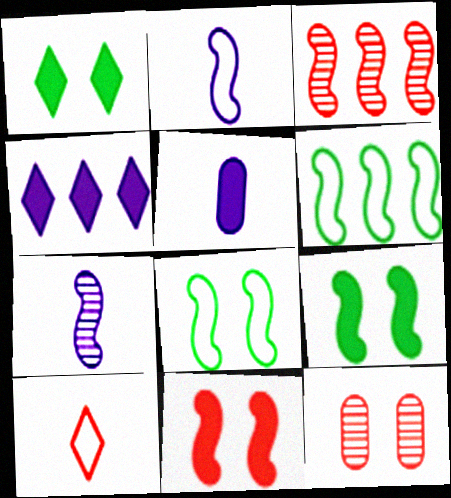[[2, 3, 9], 
[6, 7, 11]]